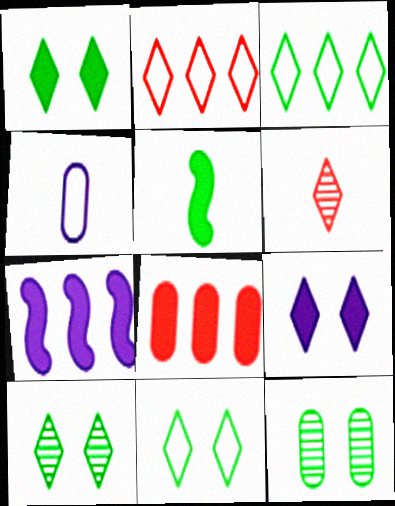[[1, 10, 11], 
[3, 5, 12], 
[3, 6, 9], 
[4, 5, 6], 
[4, 8, 12], 
[5, 8, 9]]